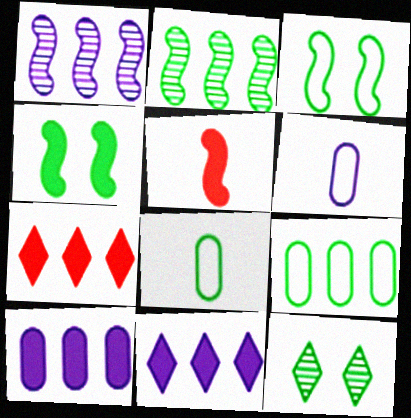[[1, 3, 5], 
[1, 7, 9]]